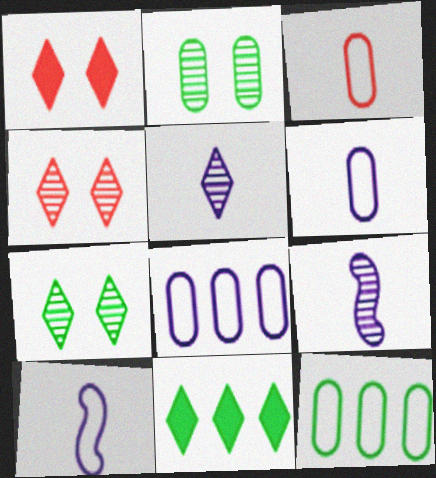[[1, 9, 12]]